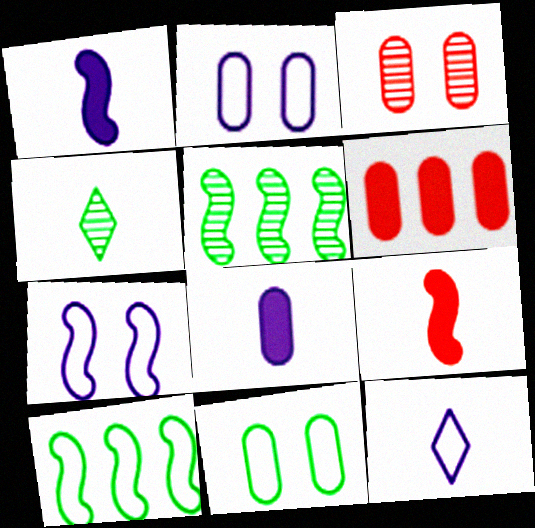[[4, 6, 7], 
[5, 7, 9]]